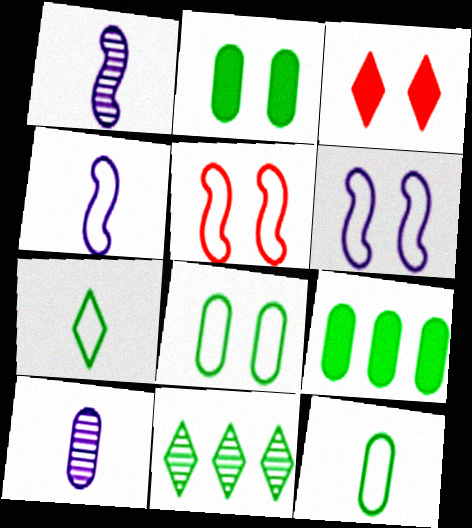[]